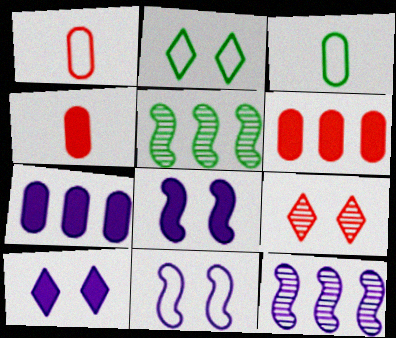[[1, 5, 10], 
[2, 4, 12], 
[2, 9, 10]]